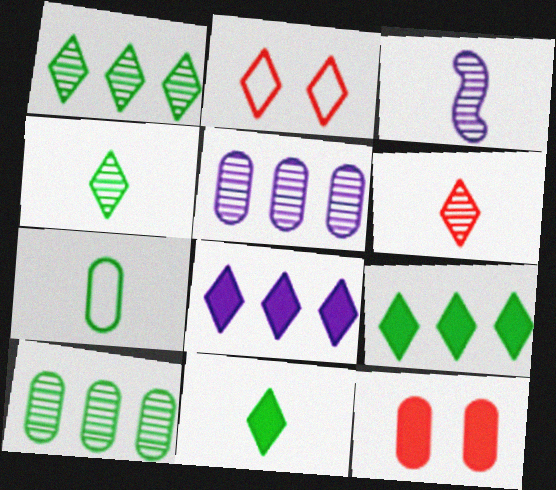[[2, 4, 8], 
[5, 7, 12]]